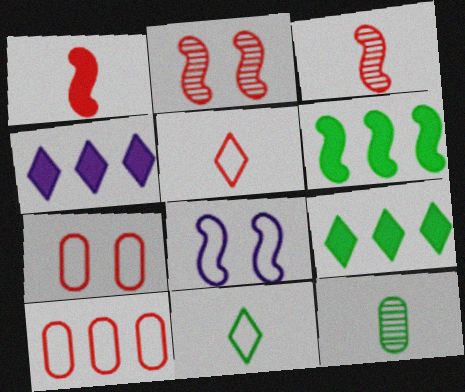[[3, 6, 8], 
[8, 10, 11]]